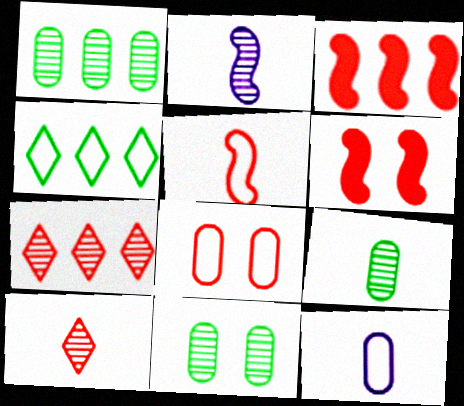[[1, 9, 11], 
[2, 7, 11], 
[2, 9, 10], 
[3, 8, 10]]